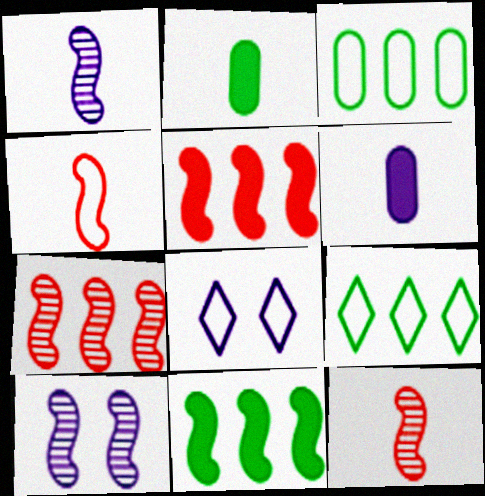[[2, 7, 8], 
[3, 4, 8], 
[4, 10, 11]]